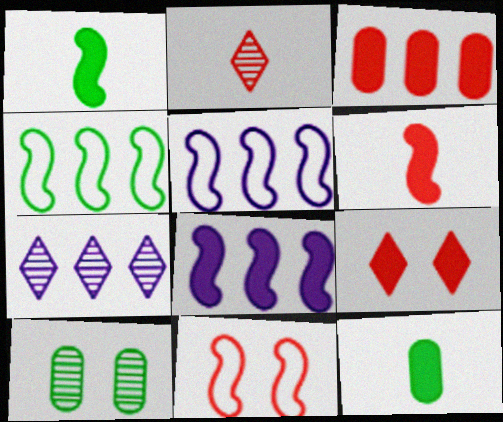[[2, 3, 11], 
[3, 4, 7], 
[3, 6, 9], 
[7, 11, 12], 
[8, 9, 12]]